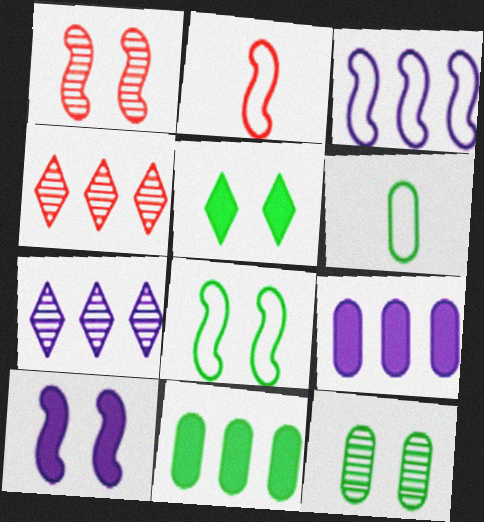[[1, 8, 10], 
[2, 3, 8], 
[3, 4, 11], 
[3, 7, 9], 
[4, 6, 10], 
[5, 8, 12], 
[6, 11, 12]]